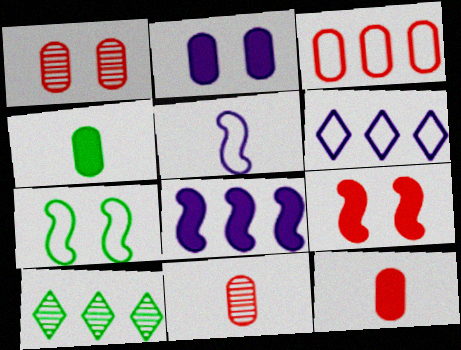[[1, 3, 12], 
[3, 8, 10], 
[4, 7, 10]]